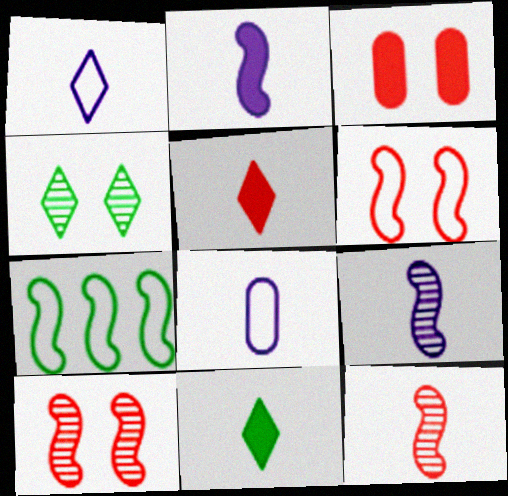[[2, 7, 10], 
[8, 11, 12]]